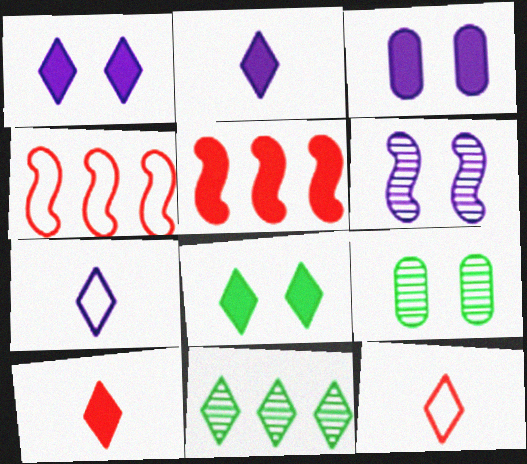[[1, 11, 12], 
[2, 4, 9], 
[5, 7, 9]]